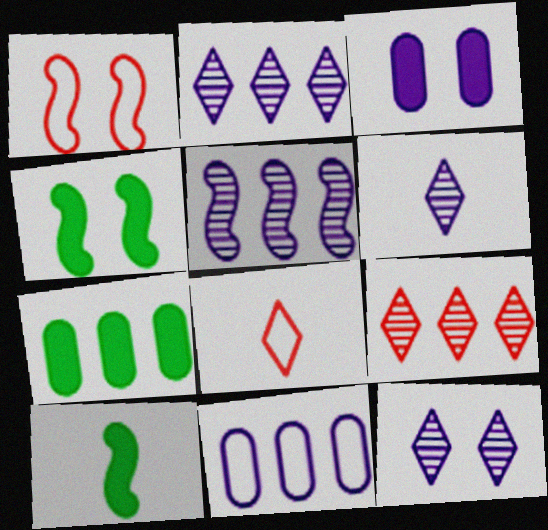[[1, 5, 10], 
[1, 6, 7], 
[2, 6, 12]]